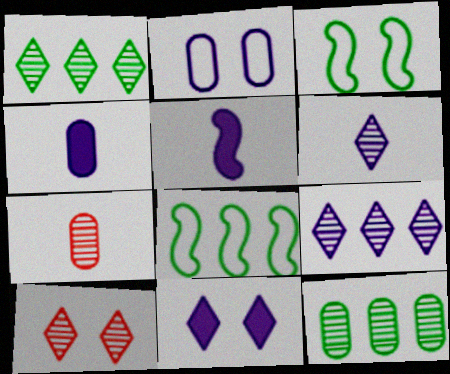[[1, 6, 10], 
[2, 5, 9], 
[4, 8, 10], 
[7, 8, 11]]